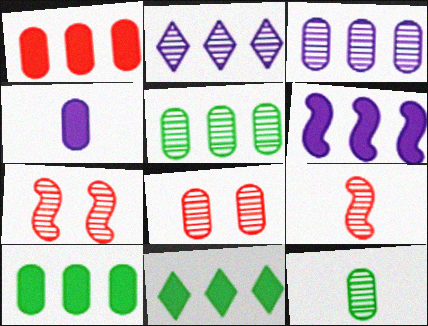[[1, 6, 11], 
[2, 7, 12], 
[3, 8, 12]]